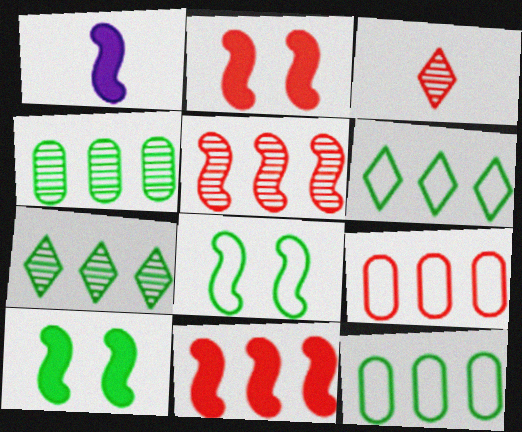[[1, 5, 8], 
[1, 10, 11], 
[2, 3, 9]]